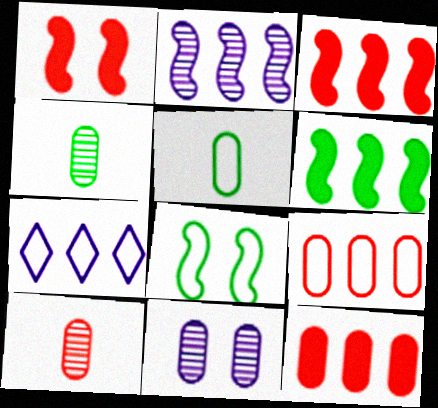[[1, 4, 7], 
[5, 11, 12]]